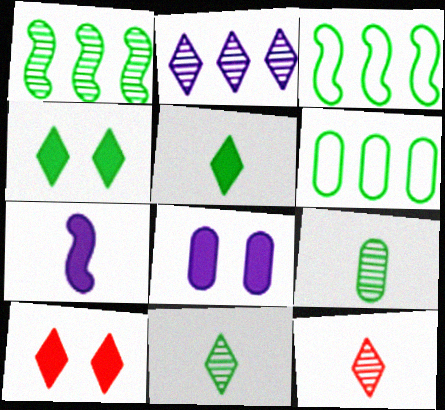[[3, 4, 9], 
[3, 8, 12]]